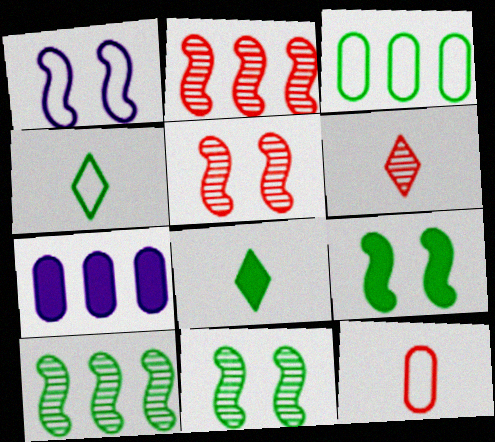[[1, 5, 9], 
[3, 8, 11], 
[4, 5, 7]]